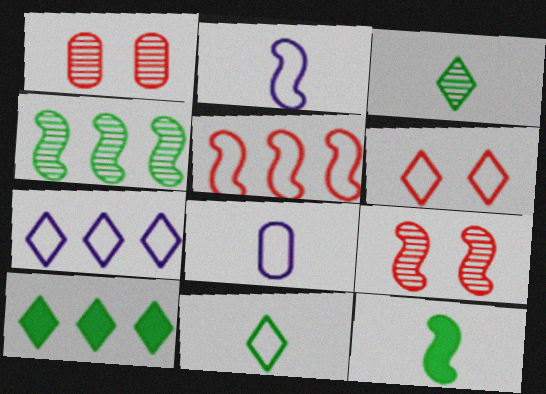[[1, 2, 10], 
[1, 7, 12], 
[6, 7, 11], 
[8, 9, 10]]